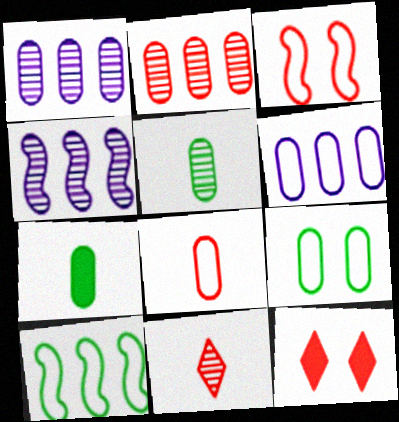[[6, 8, 9]]